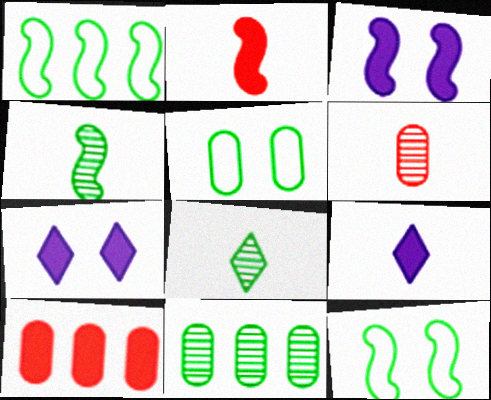[[1, 6, 7]]